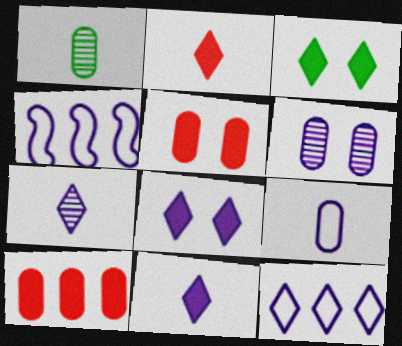[[4, 6, 11], 
[7, 8, 12]]